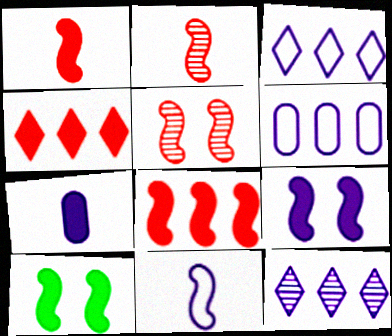[[4, 7, 10]]